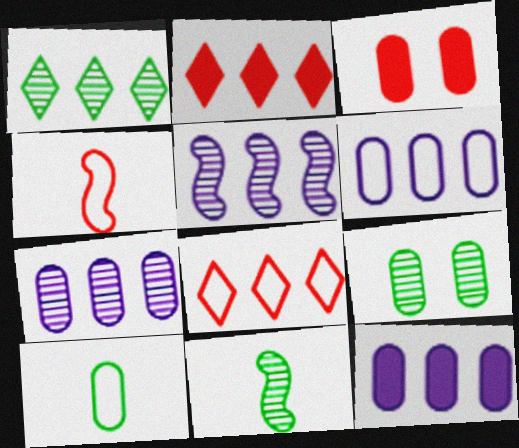[[1, 9, 11], 
[3, 7, 10], 
[6, 7, 12]]